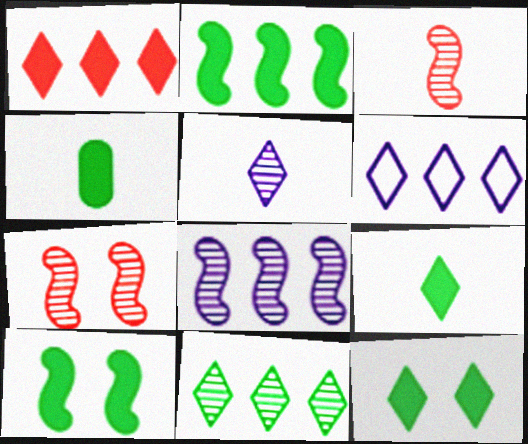[[1, 6, 11], 
[2, 4, 12], 
[4, 6, 7]]